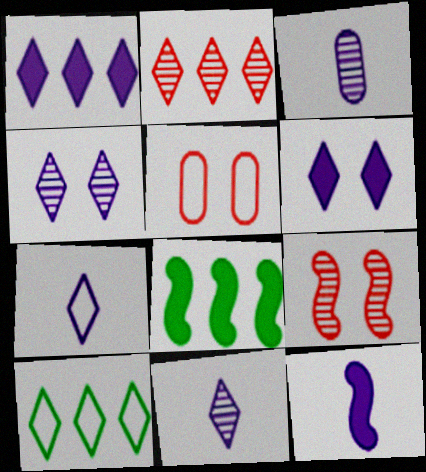[[1, 2, 10], 
[1, 4, 7], 
[3, 7, 12], 
[5, 8, 11]]